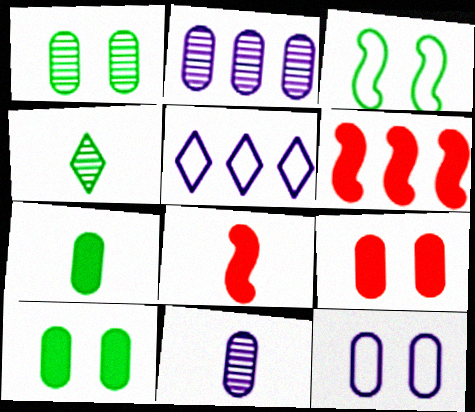[[1, 5, 8], 
[1, 9, 12], 
[4, 6, 12]]